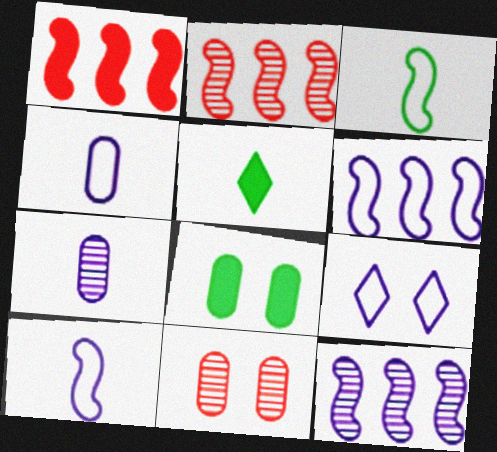[[4, 6, 9], 
[5, 6, 11]]